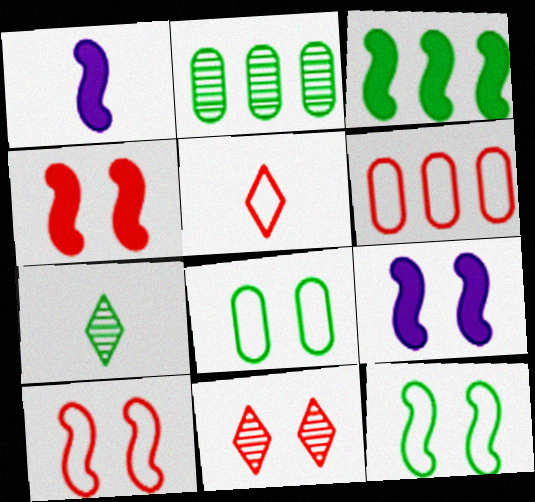[[1, 3, 4], 
[2, 5, 9], 
[3, 7, 8], 
[5, 6, 10], 
[6, 7, 9], 
[8, 9, 11]]